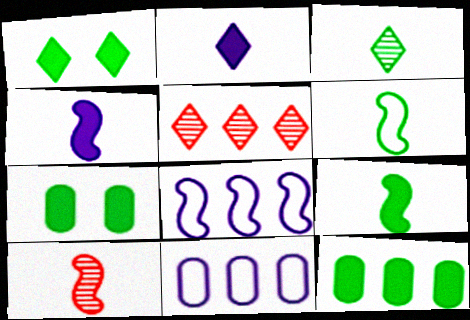[[1, 9, 12], 
[1, 10, 11], 
[4, 6, 10], 
[5, 8, 12]]